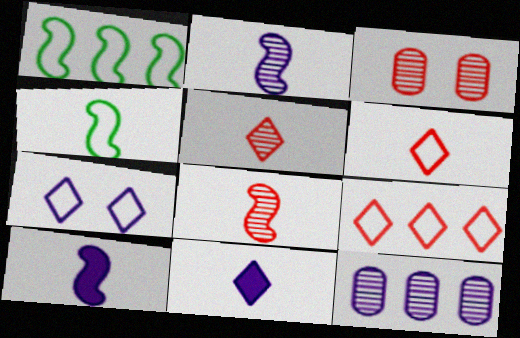[[1, 3, 11], 
[4, 8, 10], 
[7, 10, 12]]